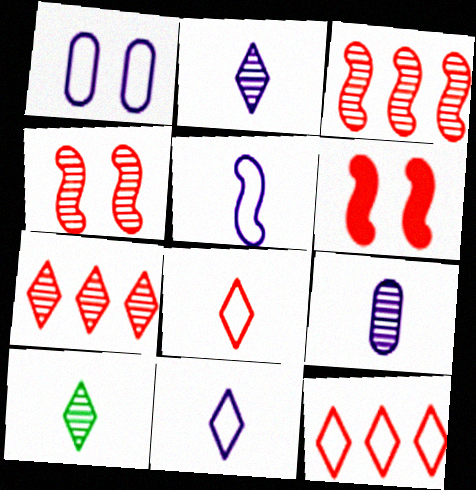[]